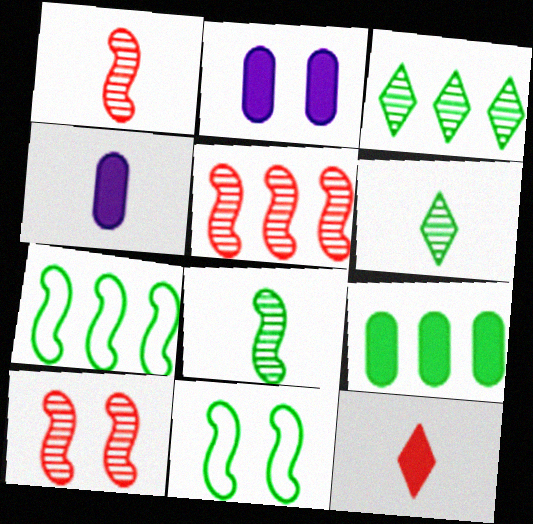[[1, 5, 10], 
[3, 7, 9], 
[6, 9, 11]]